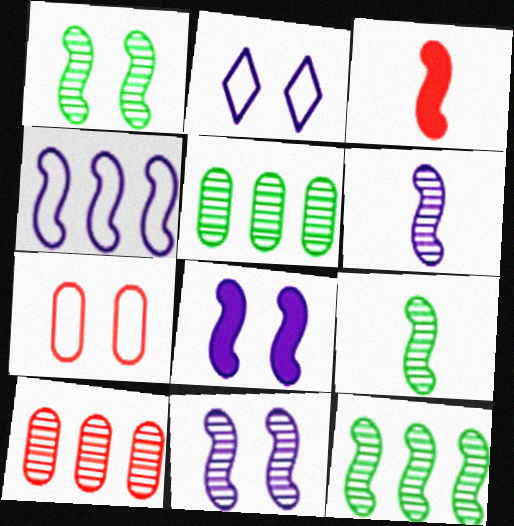[[1, 3, 4], 
[1, 9, 12], 
[2, 3, 5], 
[4, 6, 8]]